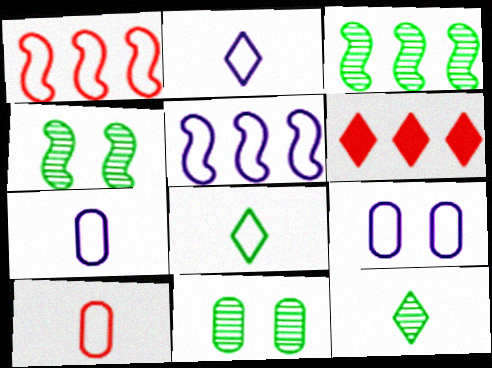[[1, 8, 9], 
[2, 5, 9], 
[3, 11, 12], 
[4, 6, 7]]